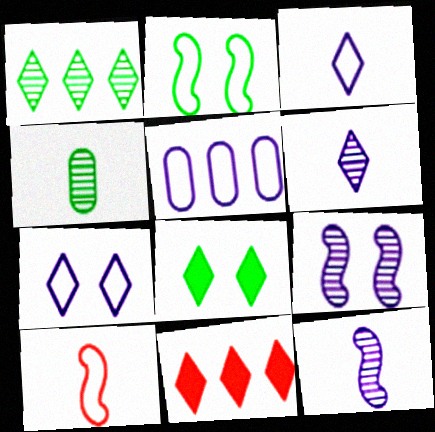[]